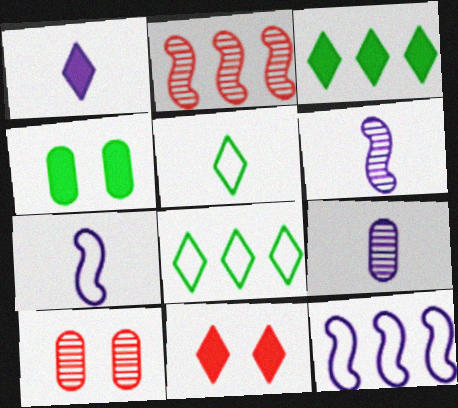[[1, 3, 11], 
[1, 7, 9], 
[3, 7, 10]]